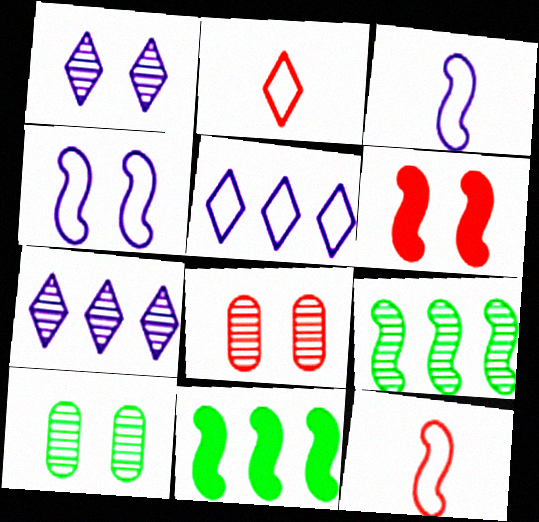[[3, 6, 9]]